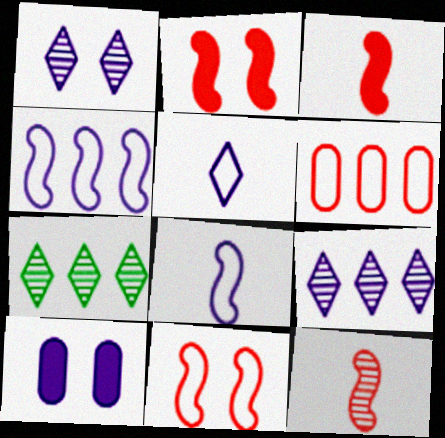[[8, 9, 10]]